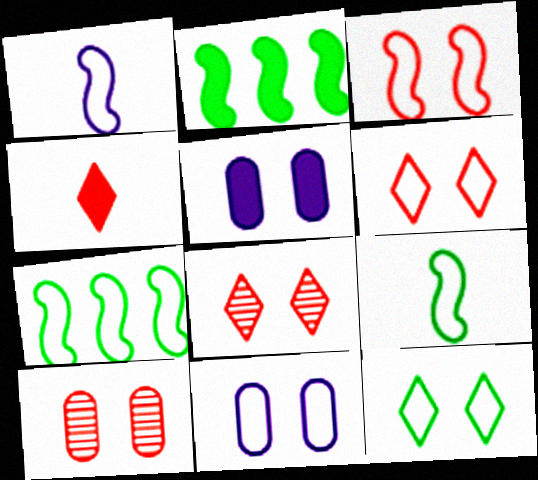[[1, 3, 7], 
[2, 4, 5], 
[3, 11, 12]]